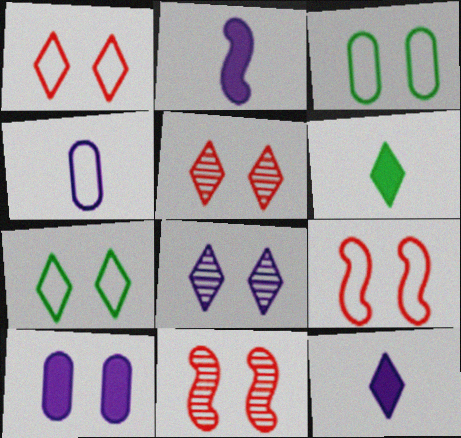[[7, 10, 11]]